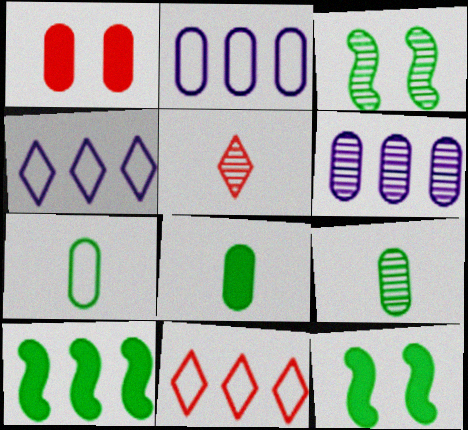[[1, 2, 9], 
[1, 6, 7], 
[2, 5, 12], 
[3, 5, 6], 
[6, 10, 11], 
[7, 8, 9]]